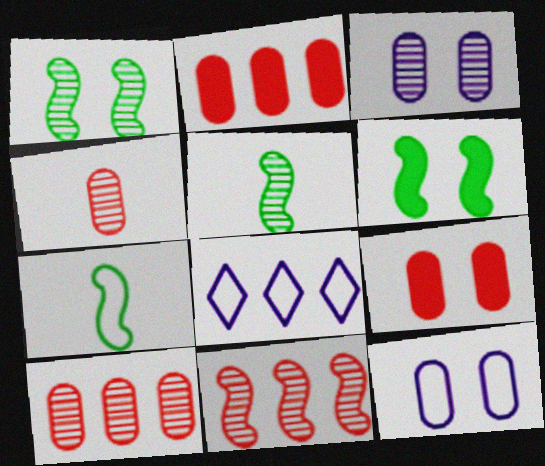[[4, 6, 8], 
[5, 8, 9]]